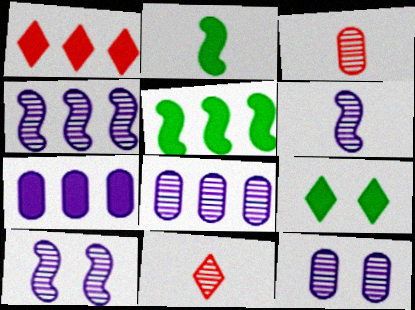[[1, 5, 7], 
[4, 6, 10]]